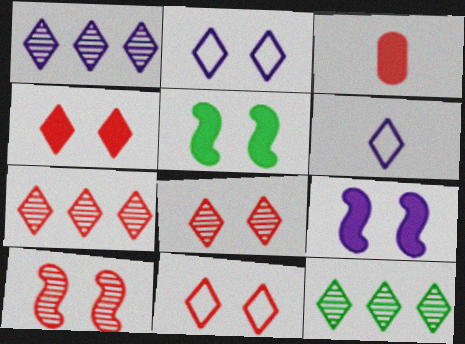[[1, 7, 12], 
[4, 6, 12], 
[4, 8, 11]]